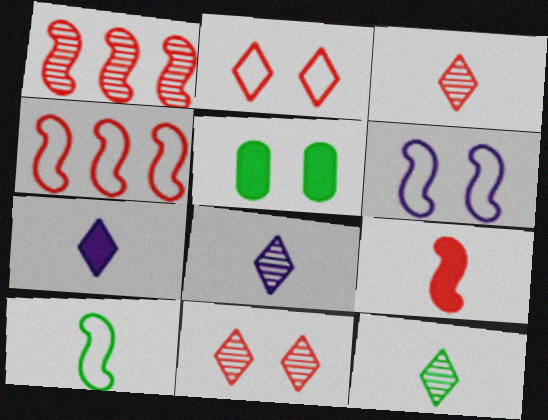[[3, 8, 12], 
[4, 5, 8], 
[4, 6, 10], 
[5, 6, 11]]